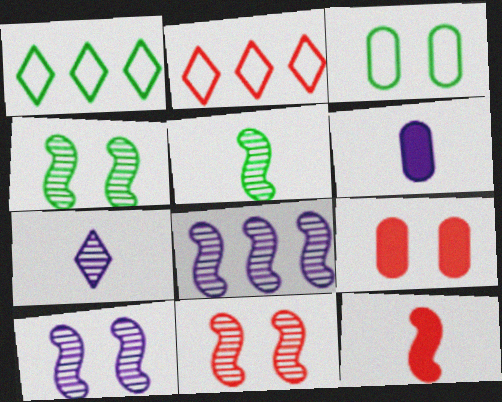[[1, 6, 11], 
[2, 4, 6], 
[4, 10, 11], 
[5, 8, 11]]